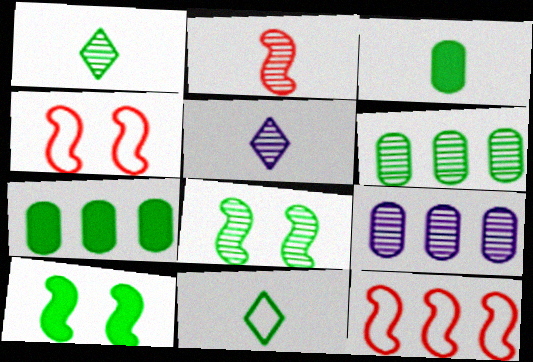[[1, 6, 8], 
[4, 5, 7], 
[6, 10, 11], 
[7, 8, 11]]